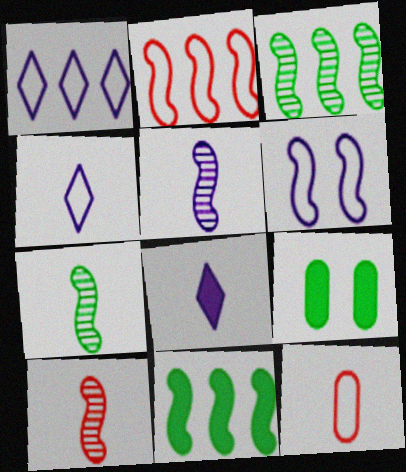[[1, 9, 10], 
[5, 7, 10], 
[6, 10, 11], 
[7, 8, 12]]